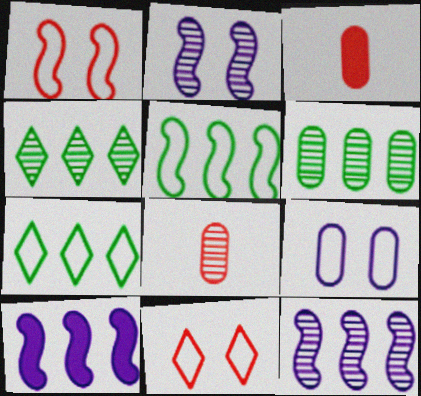[[2, 3, 7], 
[2, 4, 8], 
[3, 6, 9]]